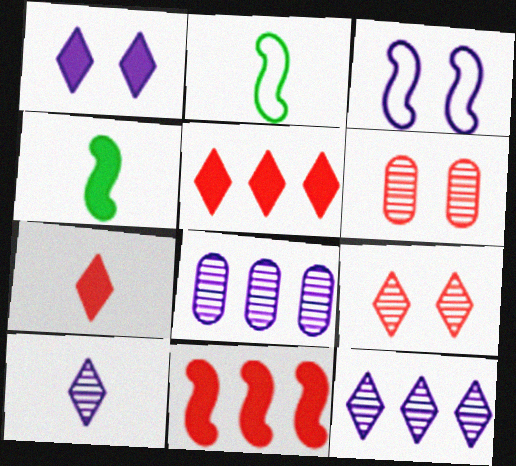[]